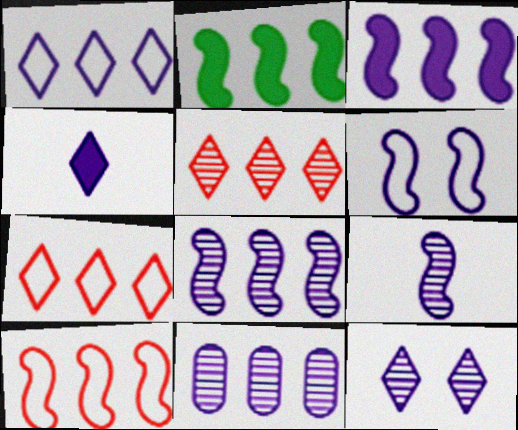[[1, 3, 11], 
[1, 4, 12], 
[2, 7, 11], 
[2, 8, 10], 
[3, 6, 9], 
[4, 6, 11], 
[9, 11, 12]]